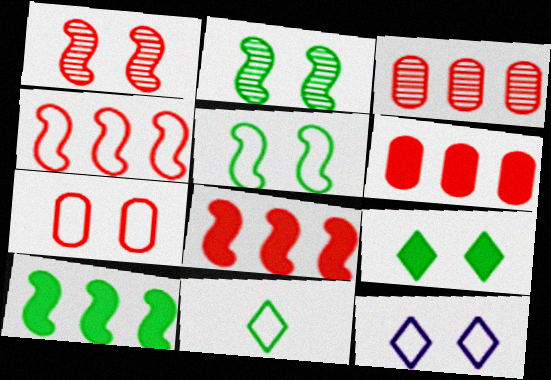[[5, 7, 12]]